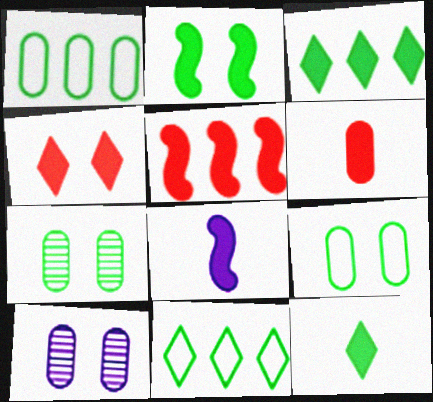[[1, 6, 10], 
[2, 5, 8], 
[4, 5, 6], 
[6, 8, 12]]